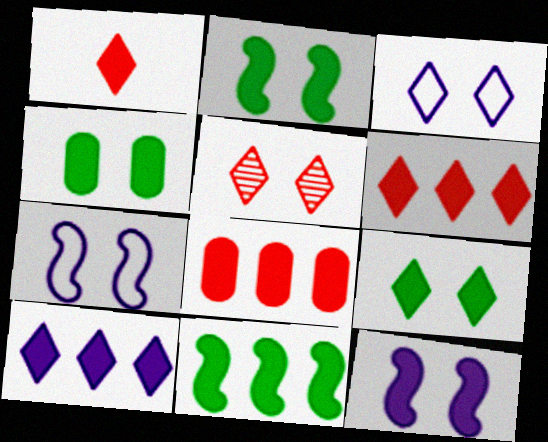[[1, 9, 10], 
[2, 4, 9], 
[3, 5, 9], 
[4, 5, 7], 
[8, 10, 11]]